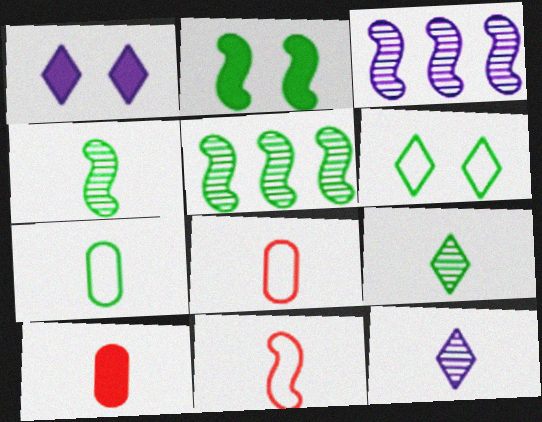[[1, 5, 8], 
[2, 3, 11], 
[3, 6, 10]]